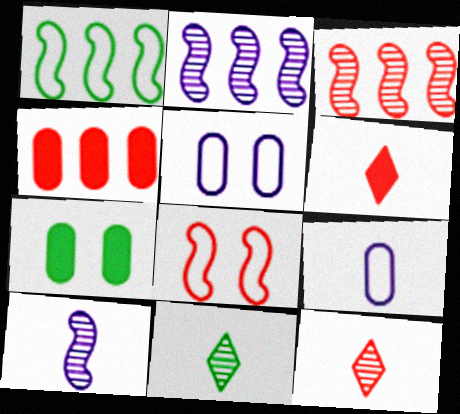[[1, 7, 11], 
[4, 8, 12]]